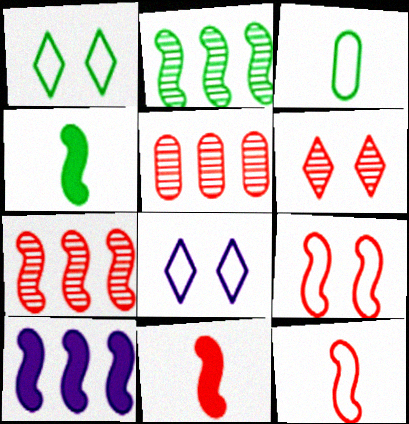[[3, 6, 10], 
[4, 5, 8], 
[7, 9, 11]]